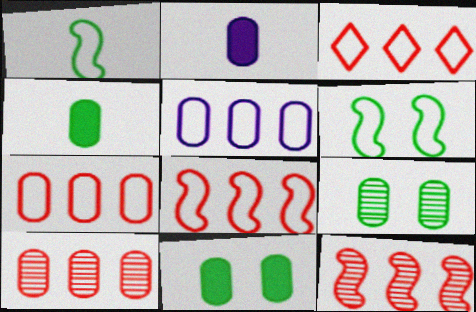[[2, 7, 9], 
[3, 7, 8]]